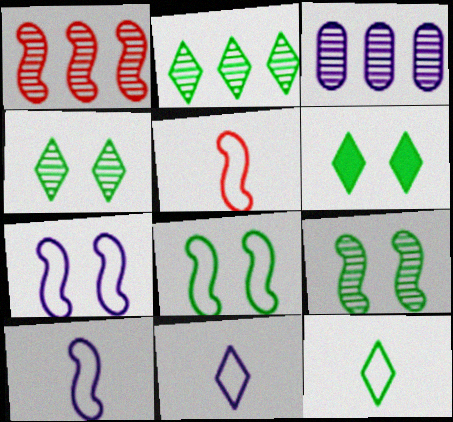[[1, 2, 3], 
[2, 6, 12], 
[3, 5, 6]]